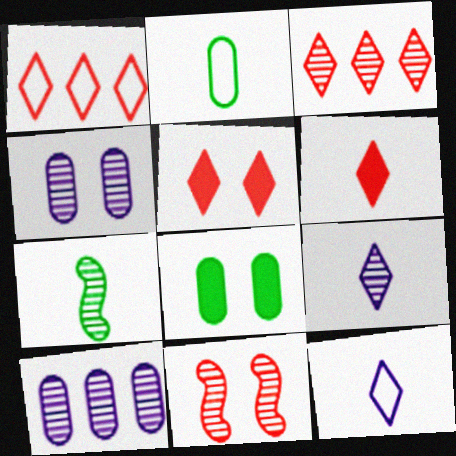[[3, 4, 7]]